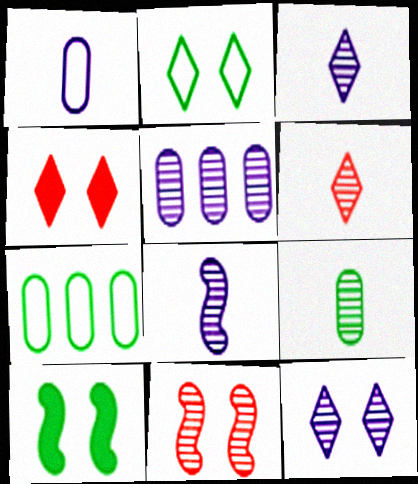[[2, 4, 12], 
[4, 7, 8], 
[5, 8, 12], 
[6, 8, 9]]